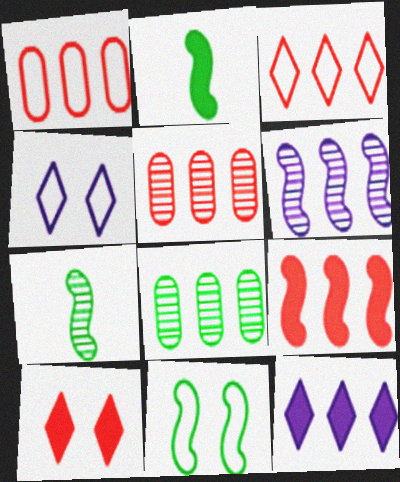[[2, 4, 5], 
[3, 5, 9]]